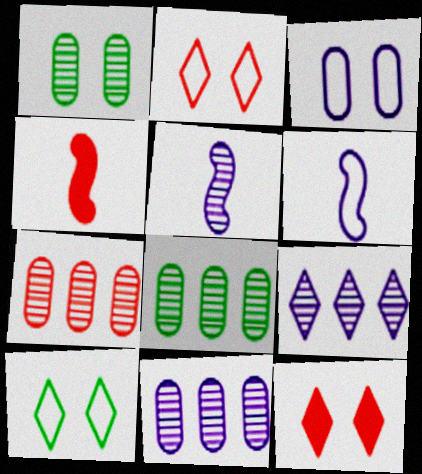[[2, 4, 7], 
[4, 10, 11], 
[6, 8, 12], 
[7, 8, 11]]